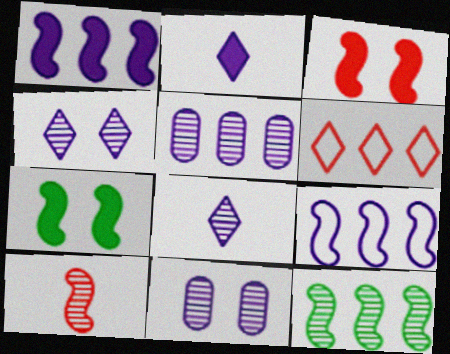[[2, 9, 11], 
[7, 9, 10]]